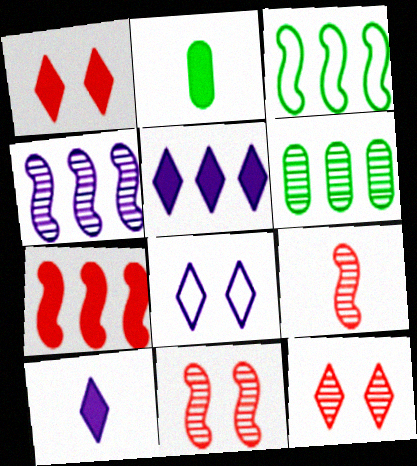[[3, 4, 7]]